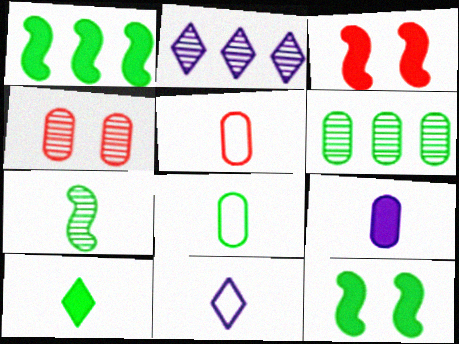[[1, 4, 11], 
[2, 3, 8], 
[2, 4, 7], 
[2, 5, 12], 
[3, 6, 11], 
[7, 8, 10]]